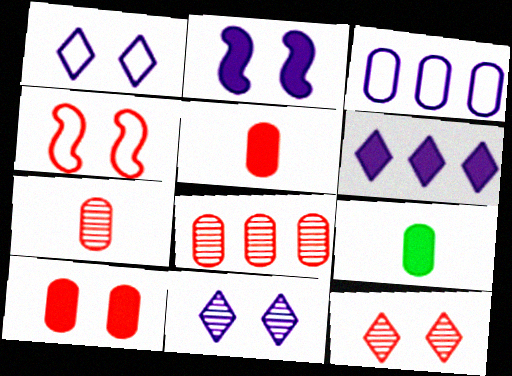[[4, 10, 12]]